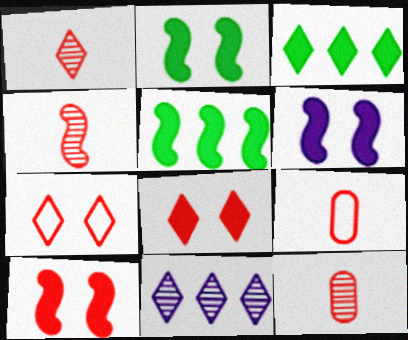[[1, 4, 12], 
[2, 6, 10], 
[2, 9, 11]]